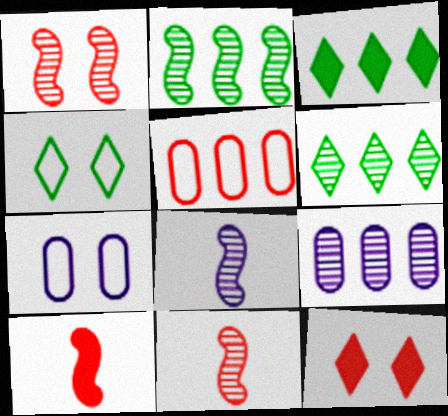[[1, 2, 8], 
[3, 7, 11], 
[4, 9, 10], 
[5, 11, 12], 
[6, 7, 10]]